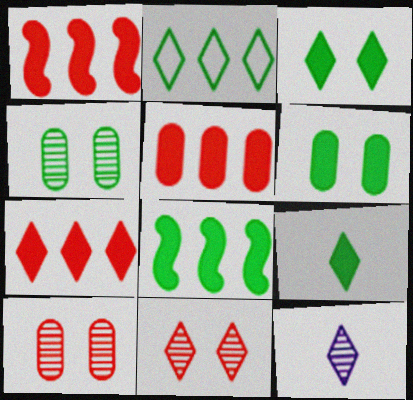[[1, 5, 7], 
[6, 8, 9]]